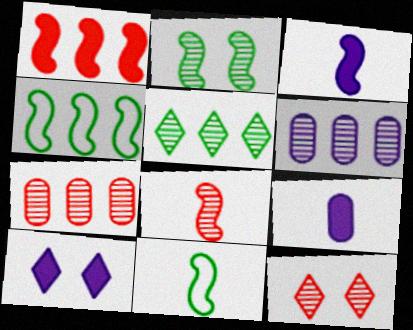[[3, 8, 11], 
[4, 9, 12], 
[7, 8, 12], 
[7, 10, 11]]